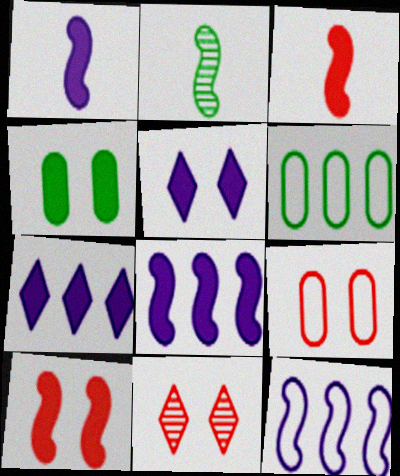[[1, 6, 11], 
[2, 7, 9], 
[2, 10, 12], 
[3, 4, 7], 
[4, 5, 10], 
[9, 10, 11]]